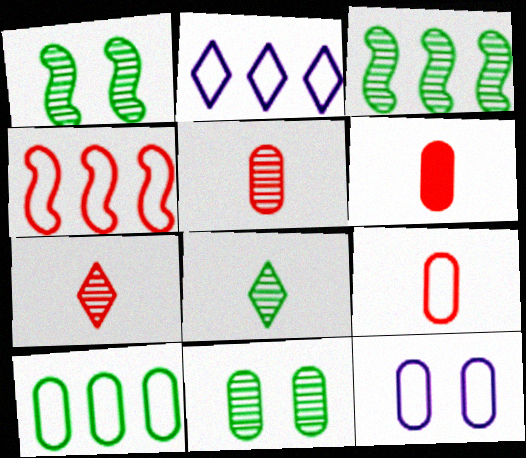[[1, 2, 6], 
[2, 4, 10], 
[3, 8, 11], 
[5, 6, 9], 
[9, 10, 12]]